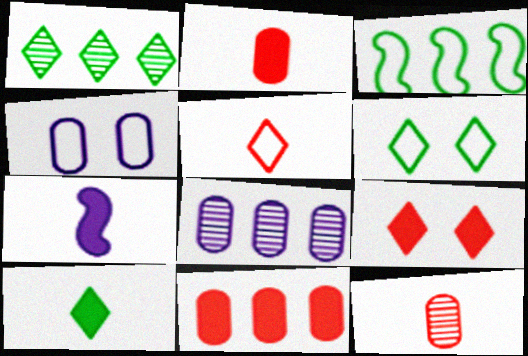[[1, 6, 10], 
[2, 7, 10], 
[3, 4, 5]]